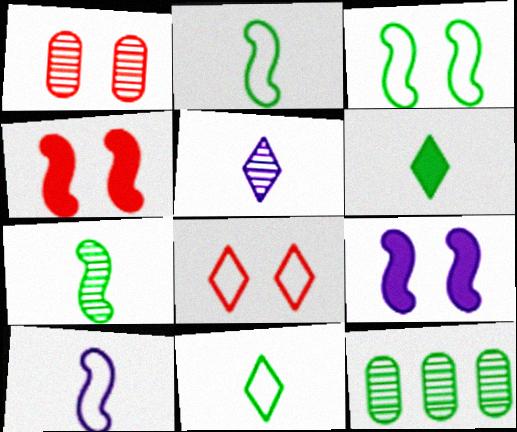[[1, 4, 8], 
[3, 6, 12]]